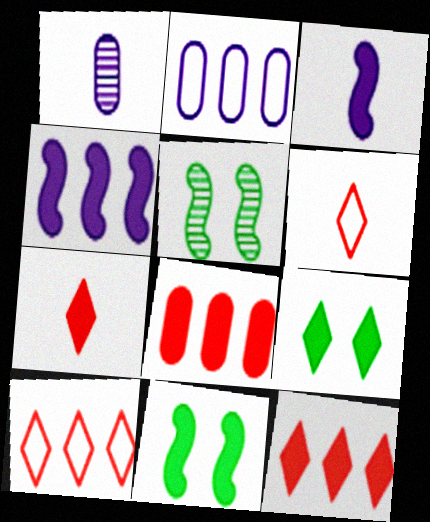[[1, 10, 11], 
[2, 5, 7], 
[3, 8, 9]]